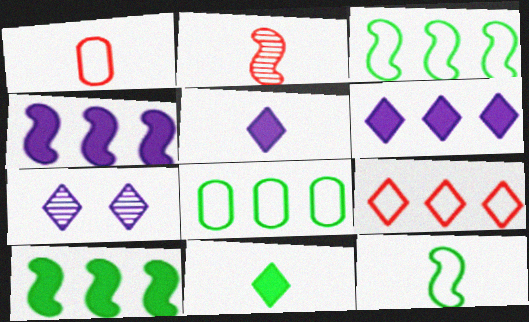[[1, 7, 10], 
[7, 9, 11]]